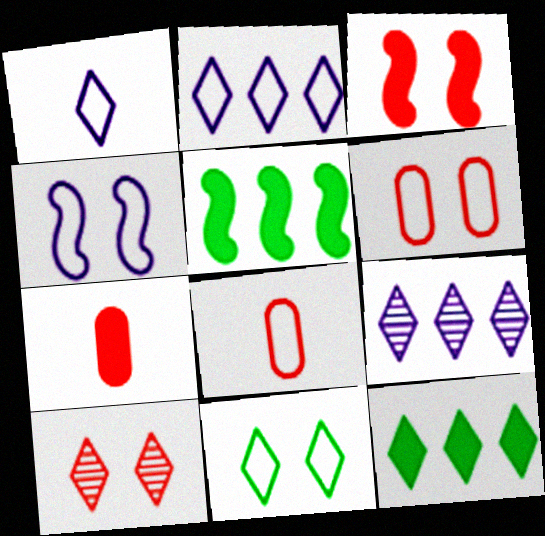[[1, 10, 12], 
[3, 6, 10], 
[4, 6, 11]]